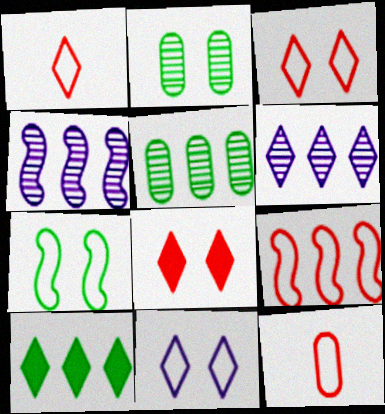[[3, 9, 12]]